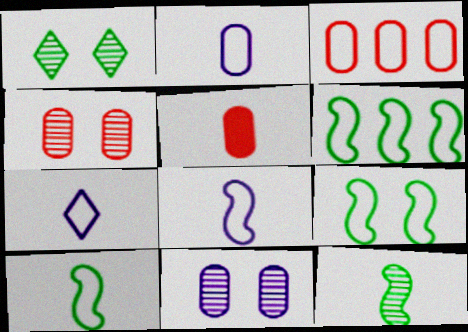[[2, 7, 8], 
[3, 4, 5], 
[3, 7, 9], 
[5, 7, 12], 
[6, 9, 10]]